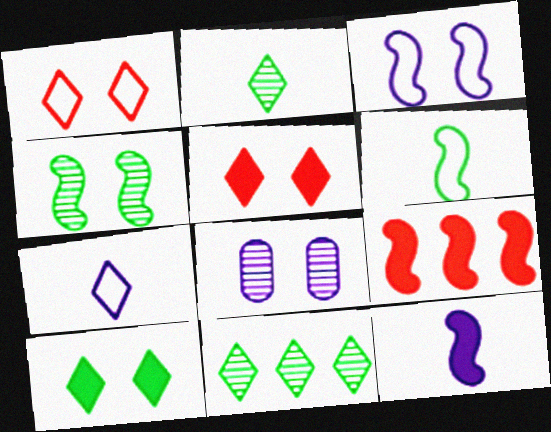[[5, 7, 11]]